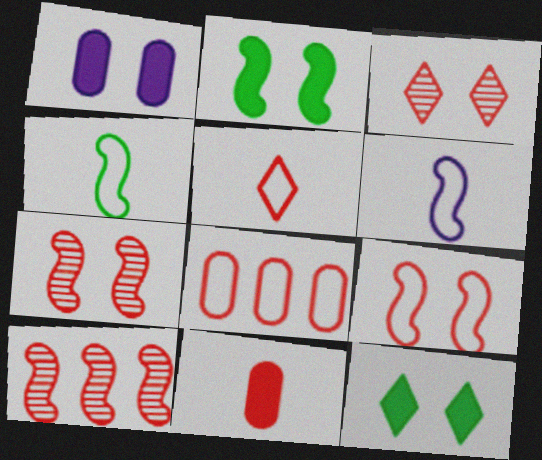[[2, 6, 10], 
[5, 8, 9]]